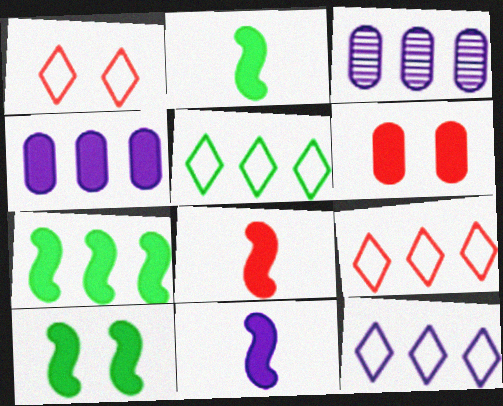[[1, 2, 3], 
[2, 7, 10], 
[2, 8, 11], 
[3, 7, 9], 
[5, 9, 12]]